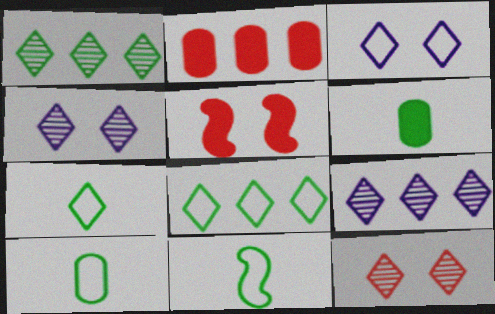[[2, 4, 11], 
[5, 9, 10], 
[7, 10, 11]]